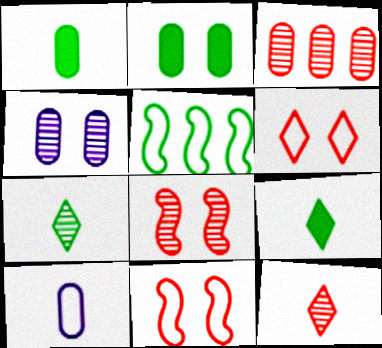[[2, 3, 10], 
[2, 5, 7], 
[3, 8, 12], 
[5, 6, 10]]